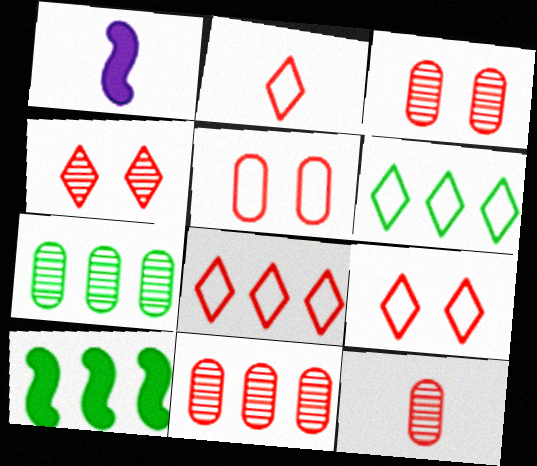[[1, 3, 6], 
[1, 7, 9], 
[2, 8, 9], 
[3, 11, 12], 
[6, 7, 10]]